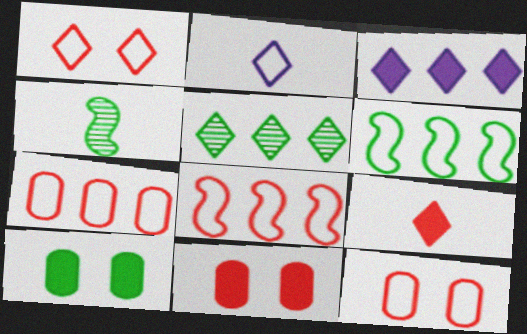[[2, 6, 12], 
[3, 4, 12]]